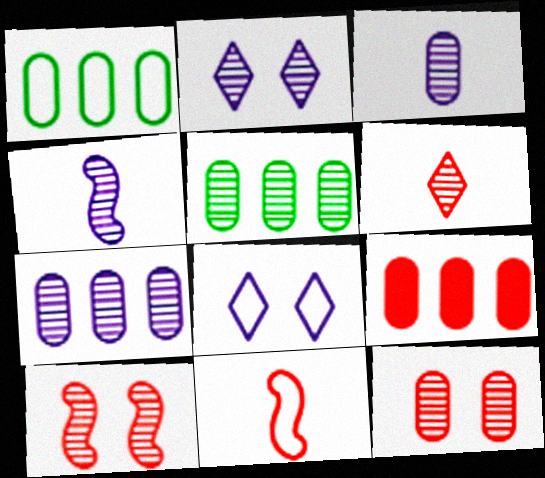[[1, 7, 9], 
[1, 8, 11], 
[2, 4, 7], 
[3, 5, 12]]